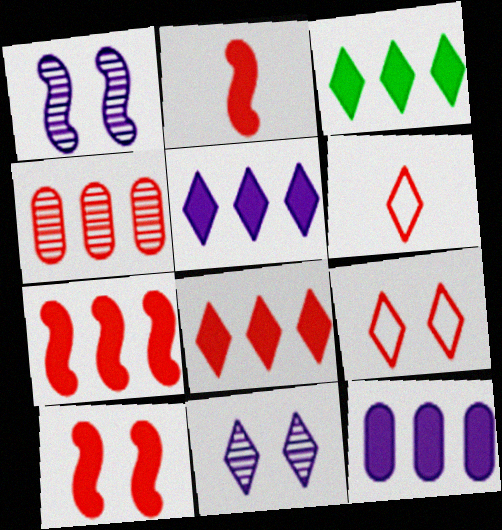[[2, 4, 9], 
[2, 7, 10], 
[3, 5, 8], 
[3, 6, 11], 
[3, 7, 12], 
[4, 6, 10]]